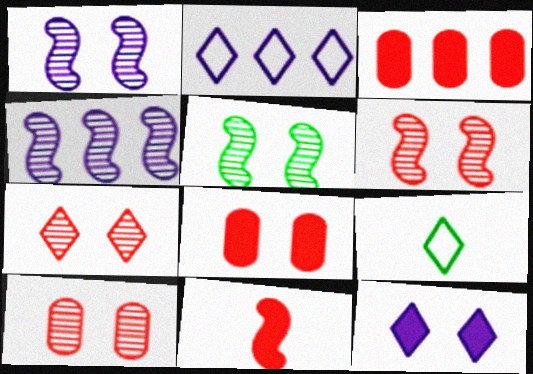[[1, 3, 9], 
[1, 5, 6], 
[4, 8, 9], 
[6, 7, 10]]